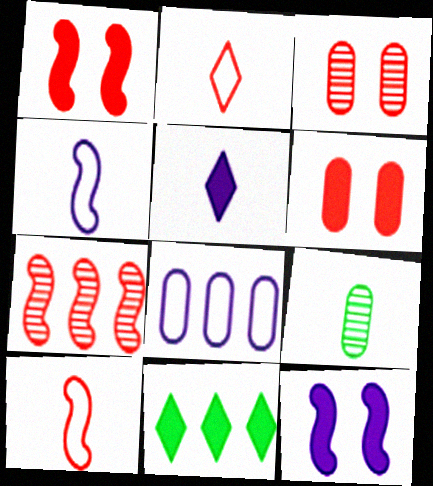[[1, 7, 10], 
[2, 6, 7], 
[3, 4, 11], 
[5, 9, 10], 
[6, 8, 9], 
[7, 8, 11]]